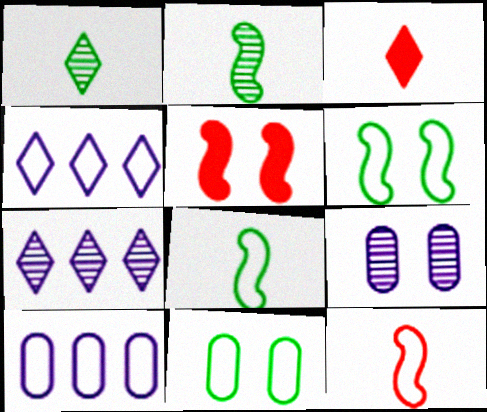[[1, 5, 10], 
[4, 11, 12]]